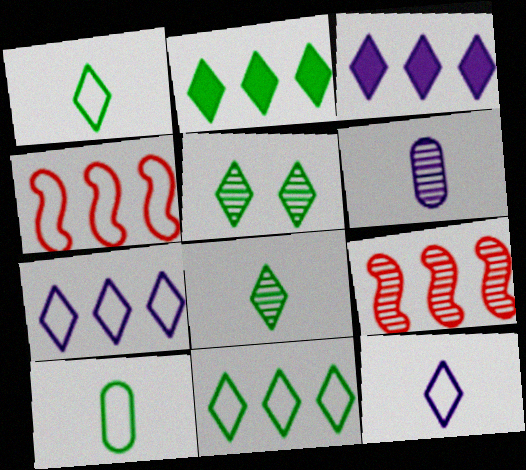[[1, 2, 5], 
[5, 6, 9]]